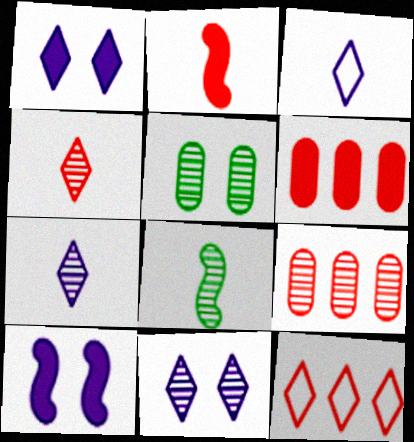[[8, 9, 11]]